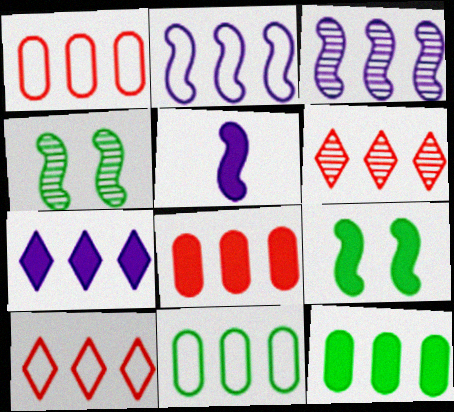[[2, 6, 12], 
[2, 10, 11], 
[3, 10, 12]]